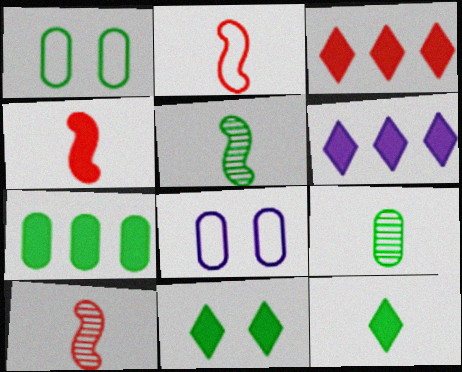[[1, 6, 10], 
[1, 7, 9], 
[2, 4, 10], 
[3, 5, 8]]